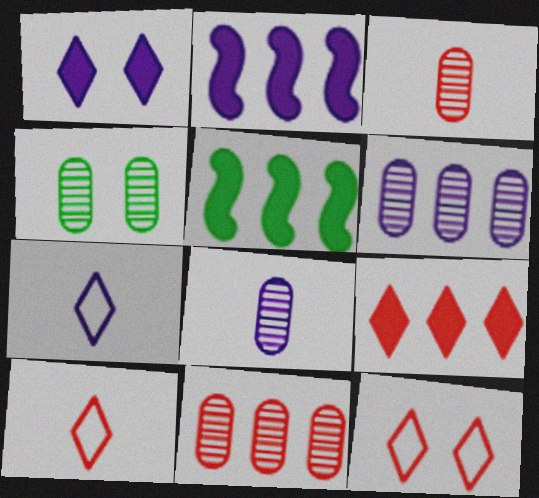[[2, 4, 10], 
[3, 4, 6], 
[4, 8, 11], 
[5, 8, 12]]